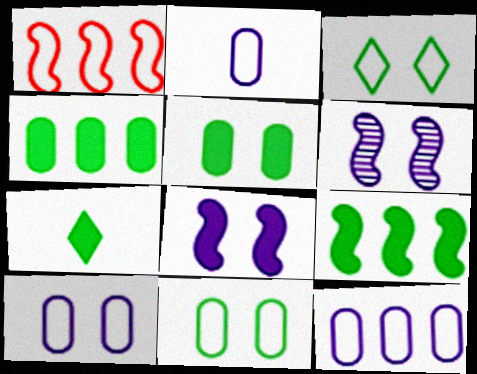[[1, 2, 3], 
[2, 10, 12], 
[5, 7, 9]]